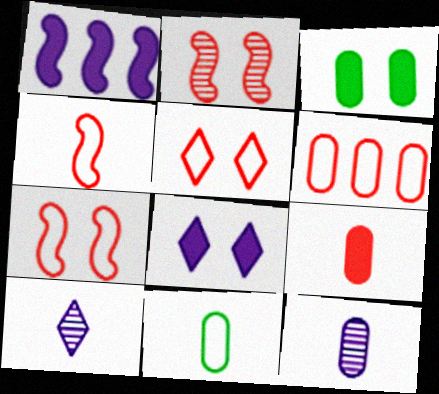[[3, 6, 12], 
[4, 5, 6], 
[9, 11, 12]]